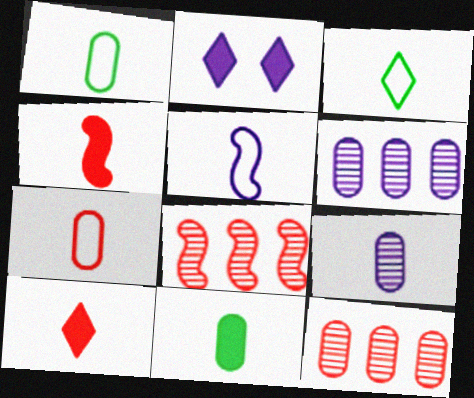[[1, 2, 8], 
[2, 5, 6], 
[3, 4, 9], 
[3, 5, 7], 
[7, 9, 11]]